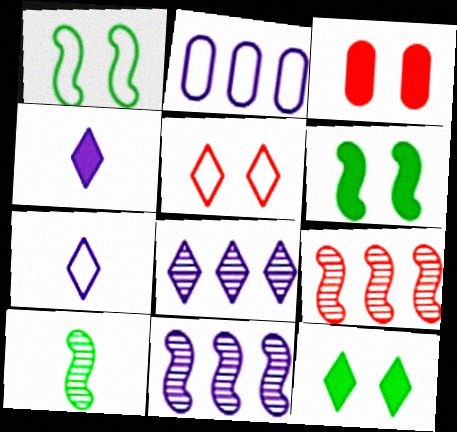[]